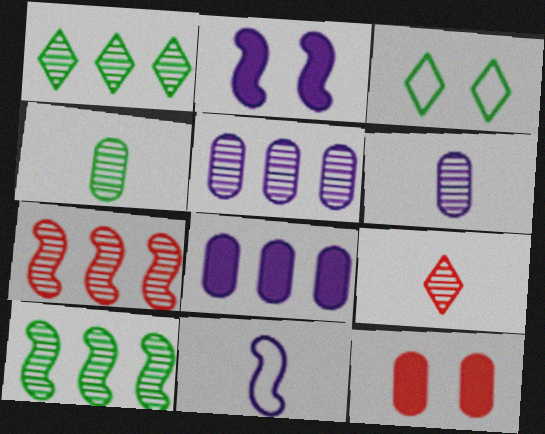[[1, 5, 7], 
[1, 11, 12]]